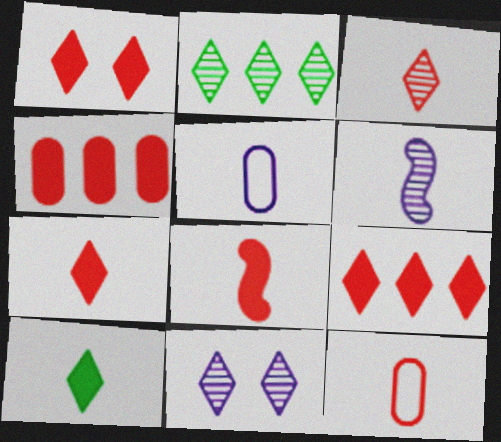[[1, 4, 8], 
[1, 7, 9], 
[2, 3, 11], 
[3, 8, 12], 
[6, 10, 12]]